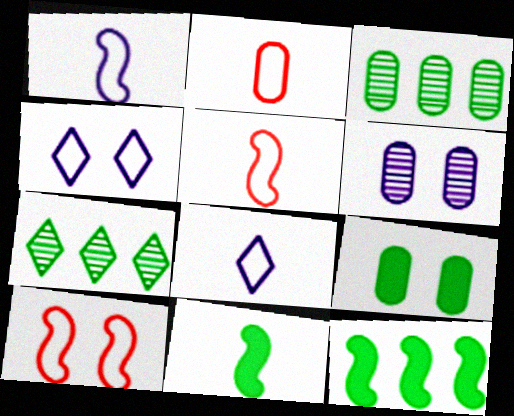[]